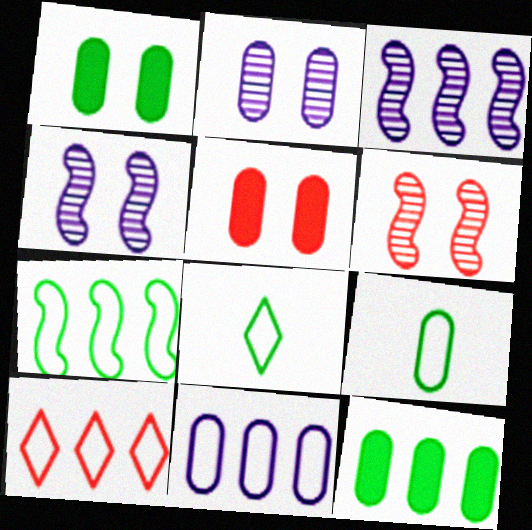[[3, 5, 8], 
[3, 10, 12], 
[7, 10, 11]]